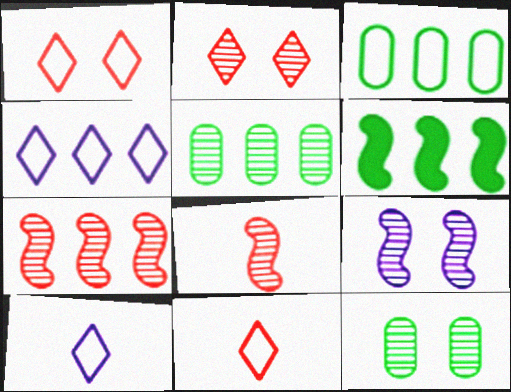[[2, 9, 12]]